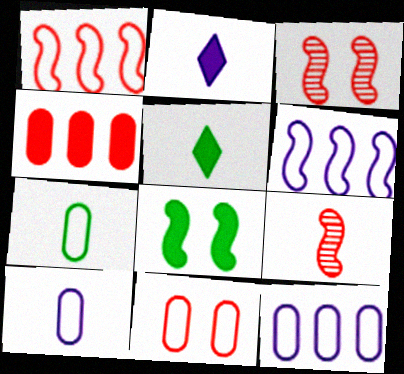[[2, 4, 8], 
[2, 7, 9], 
[3, 5, 12], 
[5, 9, 10], 
[6, 8, 9], 
[7, 11, 12]]